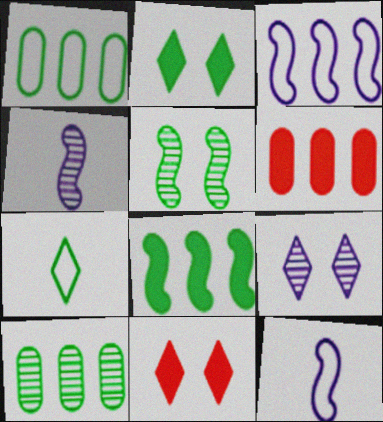[[1, 4, 11], 
[10, 11, 12]]